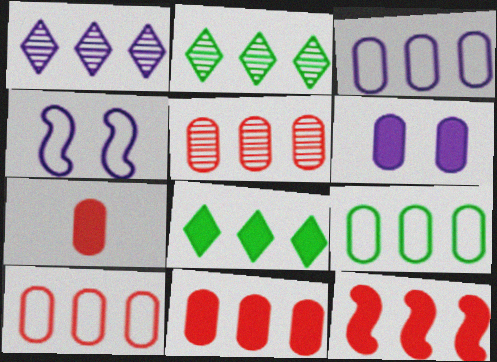[[1, 9, 12], 
[2, 3, 12], 
[2, 4, 7], 
[3, 9, 10], 
[5, 10, 11]]